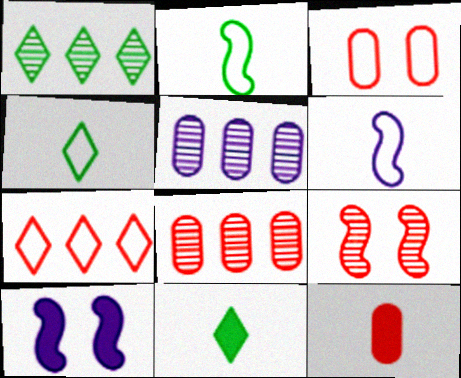[[3, 8, 12], 
[4, 8, 10], 
[7, 9, 12]]